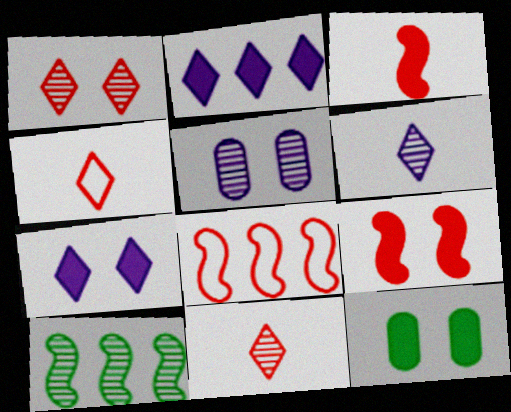[[2, 3, 12], 
[5, 10, 11], 
[6, 8, 12], 
[7, 9, 12]]